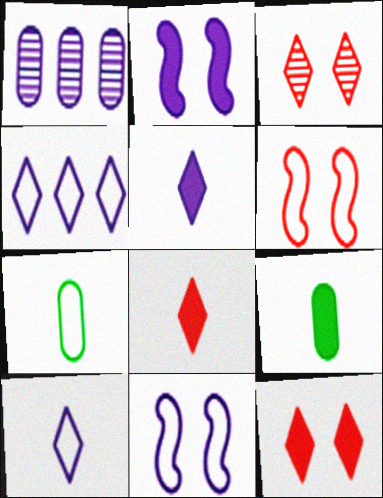[[1, 2, 10], 
[1, 5, 11], 
[4, 6, 7]]